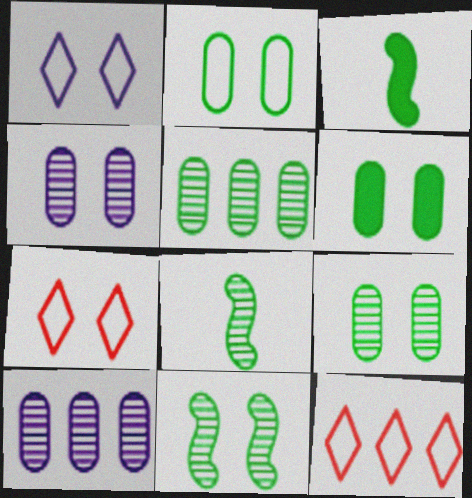[[2, 6, 9], 
[3, 4, 12], 
[3, 7, 10]]